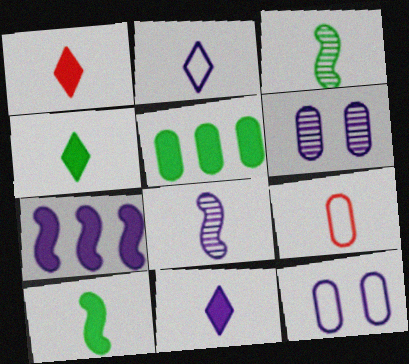[[1, 4, 11], 
[2, 6, 7], 
[3, 9, 11], 
[4, 8, 9], 
[5, 6, 9]]